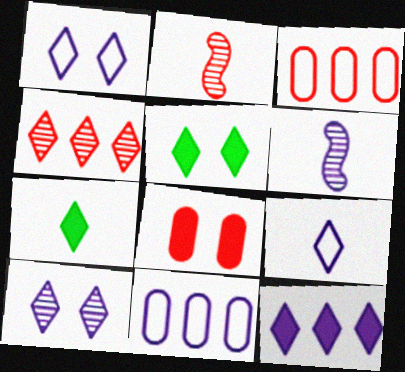[[1, 4, 7], 
[2, 5, 11], 
[3, 5, 6], 
[4, 5, 9], 
[9, 10, 12]]